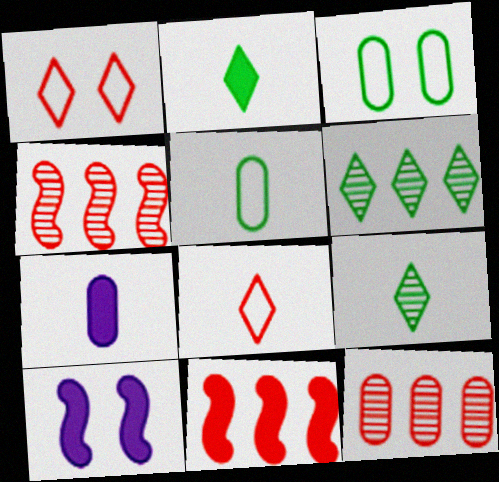[[3, 7, 12]]